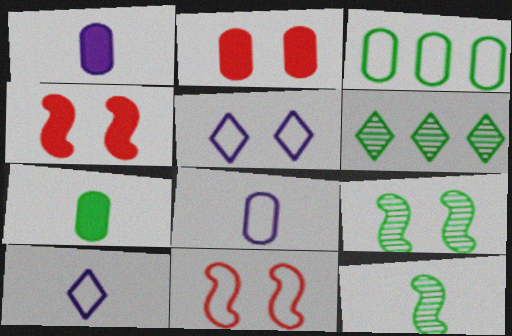[[1, 6, 11], 
[2, 5, 9], 
[3, 10, 11], 
[4, 6, 8]]